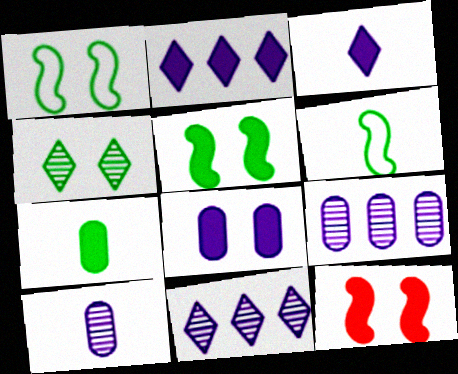[[2, 7, 12]]